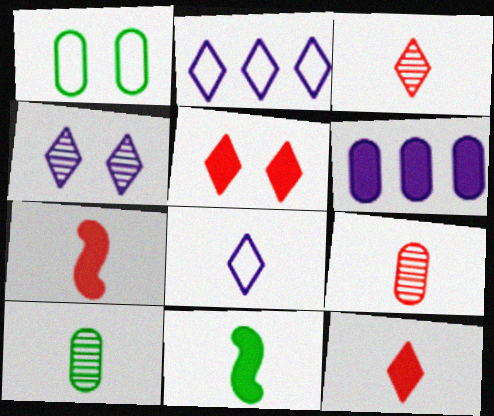[[1, 6, 9], 
[5, 6, 11], 
[7, 8, 10], 
[8, 9, 11]]